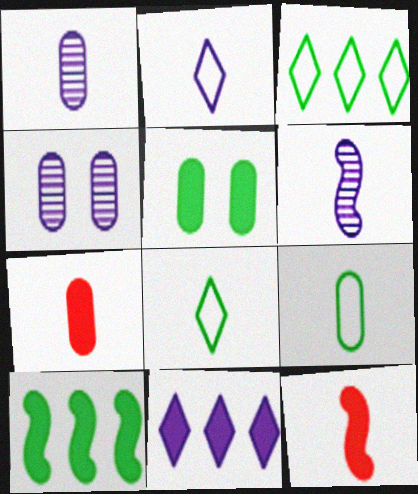[[1, 7, 9], 
[1, 8, 12], 
[3, 4, 12], 
[5, 11, 12], 
[6, 7, 8]]